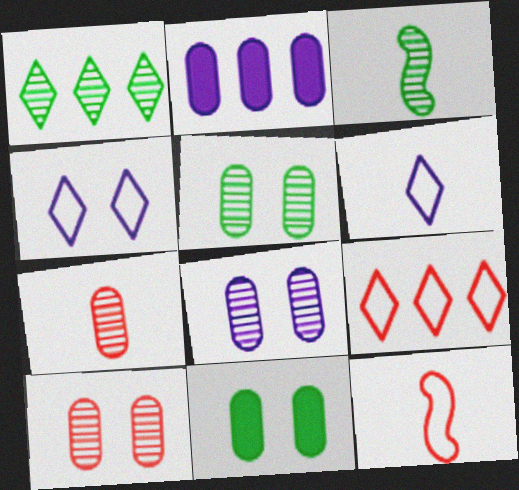[[1, 3, 5], 
[5, 8, 10]]